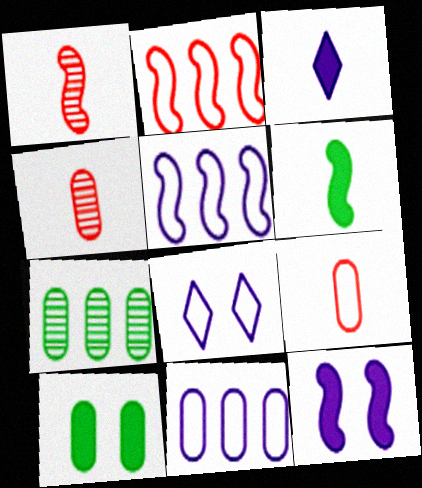[[4, 10, 11]]